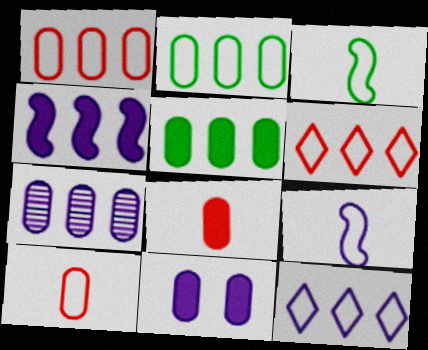[[1, 5, 7], 
[4, 7, 12], 
[5, 8, 11]]